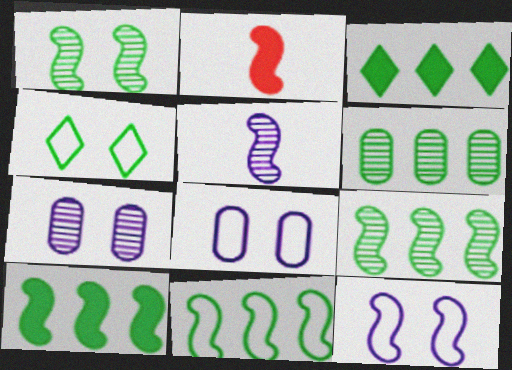[[2, 9, 12], 
[3, 6, 11], 
[9, 10, 11]]